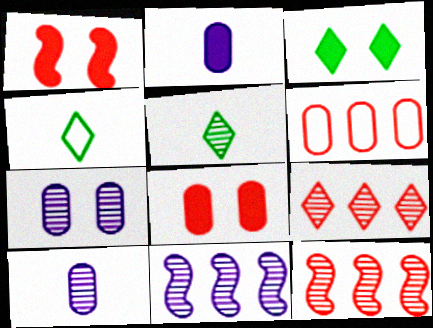[[4, 8, 11], 
[5, 7, 12]]